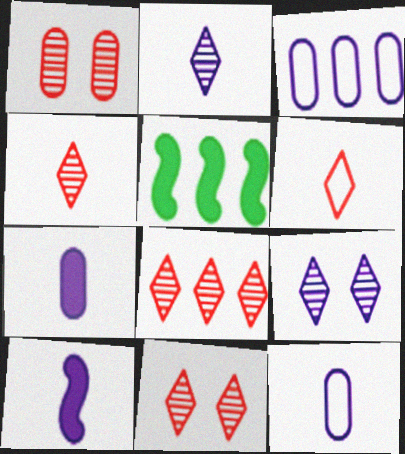[[2, 10, 12], 
[3, 5, 8], 
[3, 9, 10], 
[4, 8, 11], 
[5, 11, 12]]